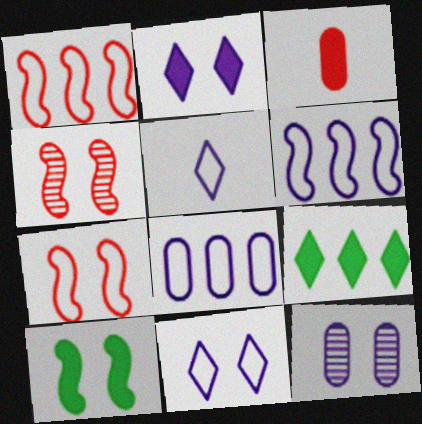[]